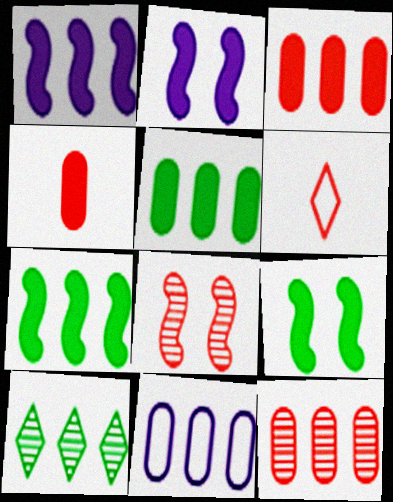[[3, 6, 8], 
[5, 11, 12]]